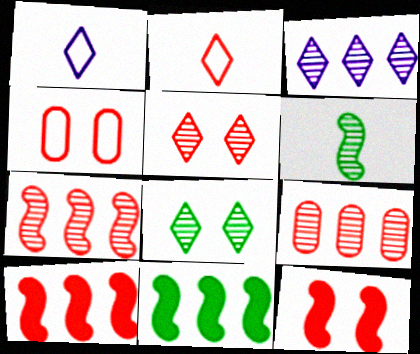[[2, 9, 12], 
[4, 5, 12]]